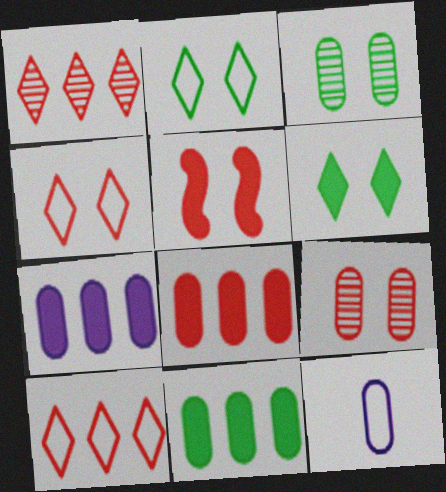[[3, 8, 12], 
[4, 5, 9], 
[7, 8, 11], 
[9, 11, 12]]